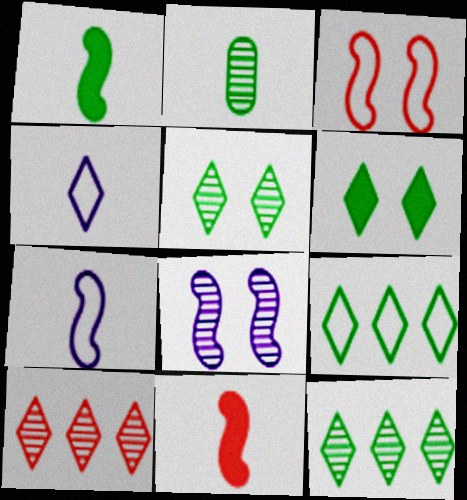[[2, 4, 11], 
[2, 8, 10], 
[4, 6, 10]]